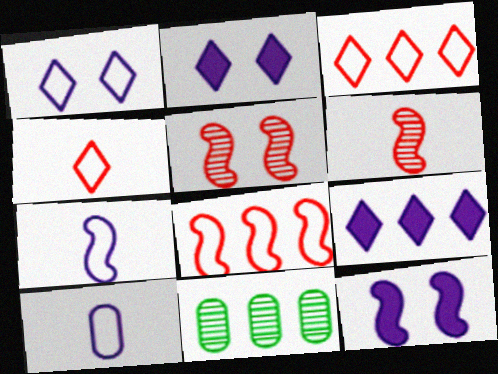[[4, 11, 12], 
[8, 9, 11]]